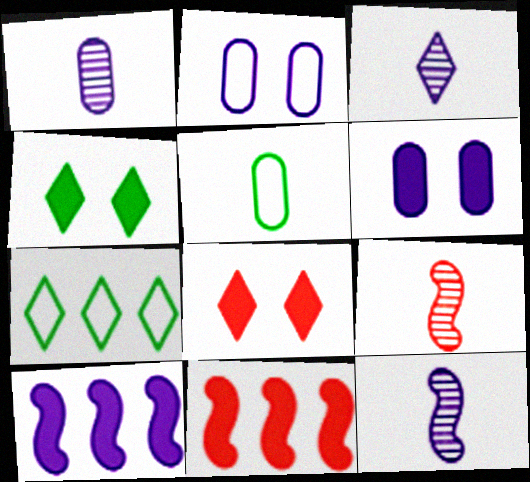[[1, 3, 12], 
[2, 3, 10], 
[3, 7, 8], 
[6, 7, 9]]